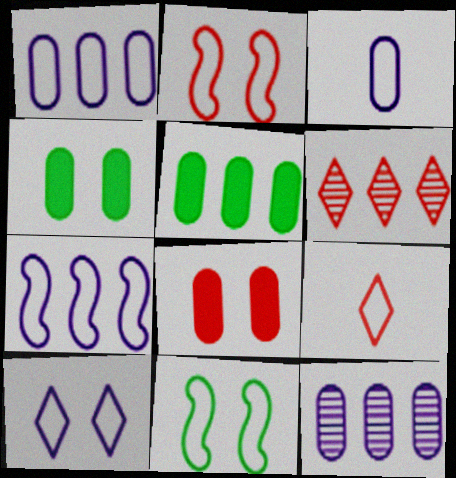[[1, 9, 11], 
[3, 7, 10], 
[5, 6, 7]]